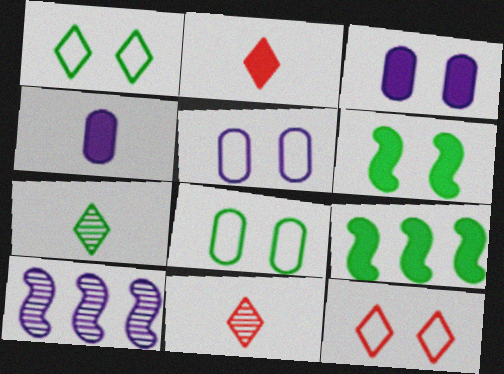[[2, 3, 9], 
[2, 8, 10], 
[5, 9, 11], 
[7, 8, 9]]